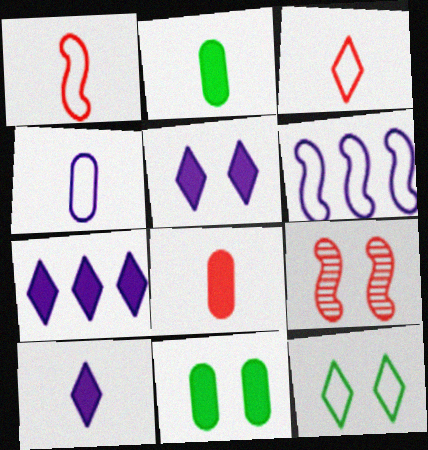[[5, 7, 10]]